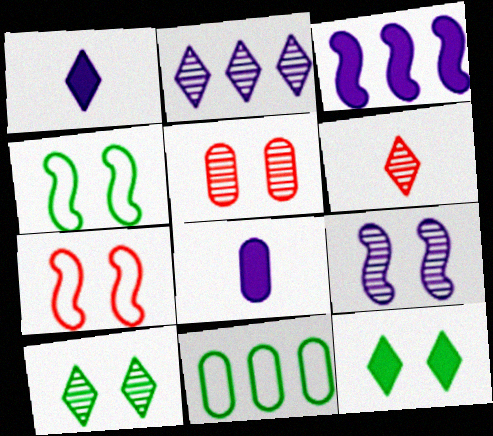[[2, 6, 10], 
[5, 8, 11], 
[5, 9, 10]]